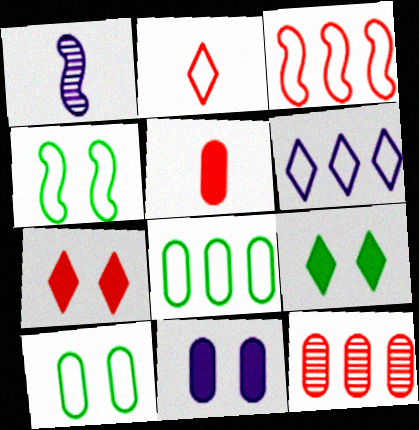[[1, 6, 11], 
[1, 7, 8], 
[3, 6, 8]]